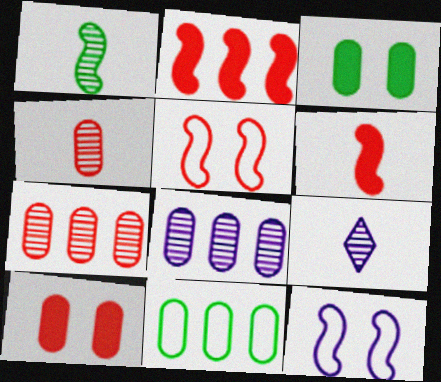[[1, 2, 12], 
[1, 4, 9]]